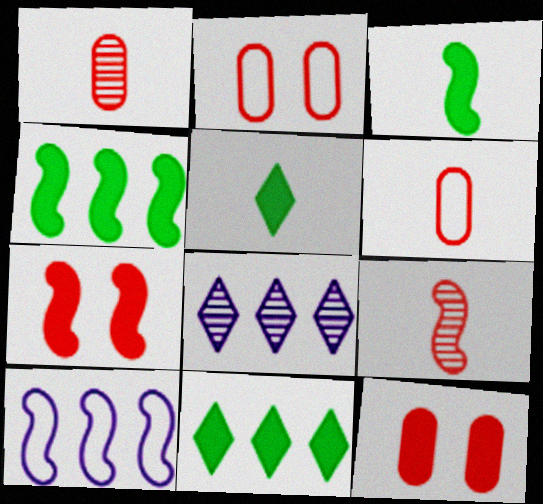[[2, 3, 8]]